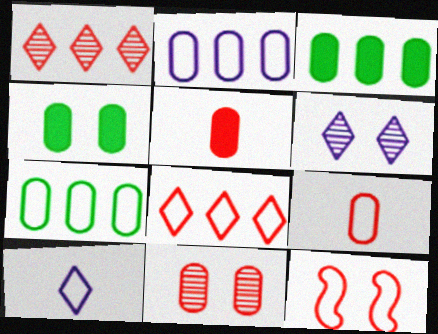[[1, 5, 12], 
[4, 6, 12], 
[7, 10, 12], 
[8, 9, 12]]